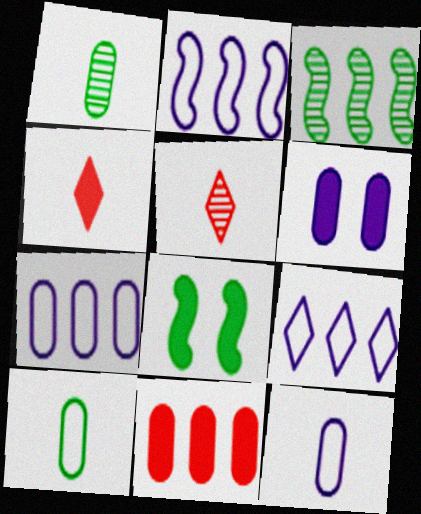[[2, 7, 9], 
[3, 9, 11], 
[5, 7, 8]]